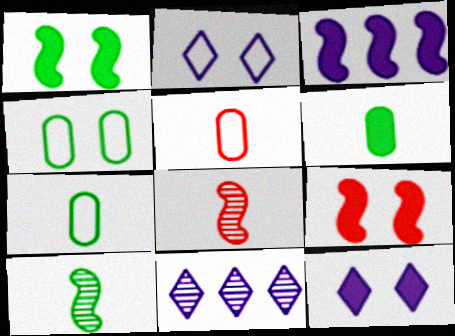[[1, 5, 11], 
[7, 9, 11]]